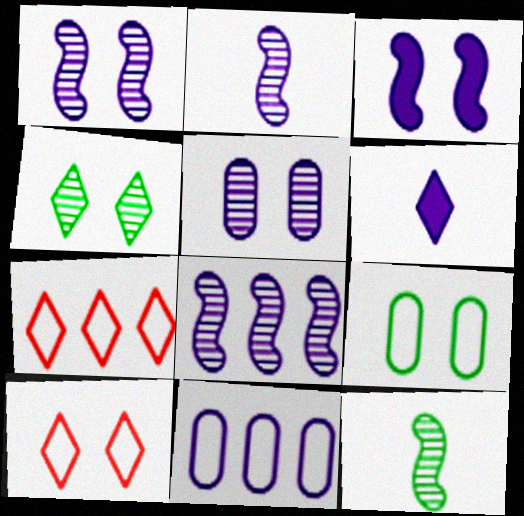[[1, 2, 8], 
[1, 6, 11], 
[4, 6, 7]]